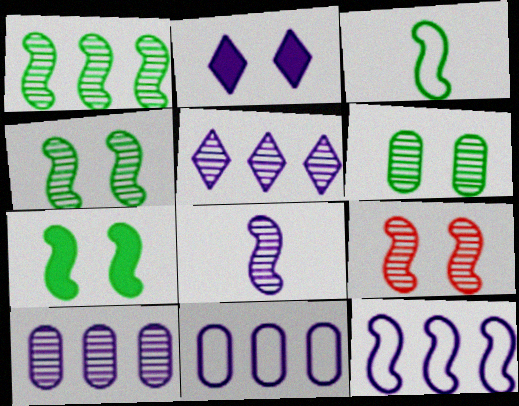[[1, 3, 7], 
[1, 8, 9], 
[2, 8, 11]]